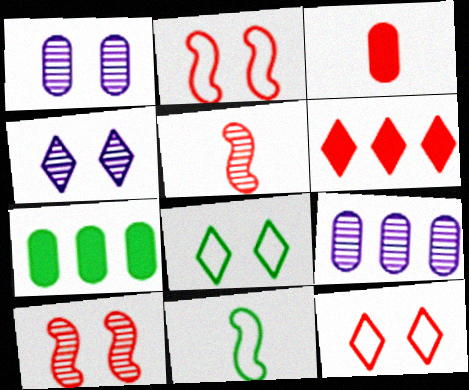[[1, 6, 11]]